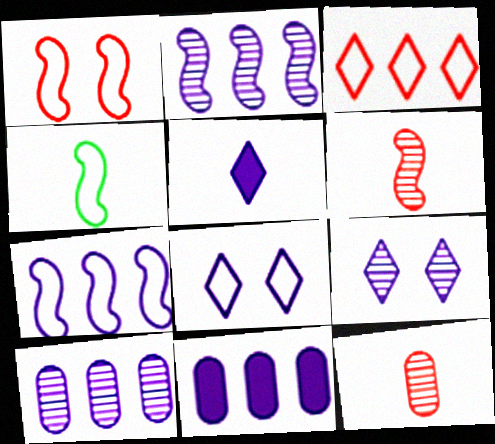[[1, 4, 7], 
[4, 5, 12]]